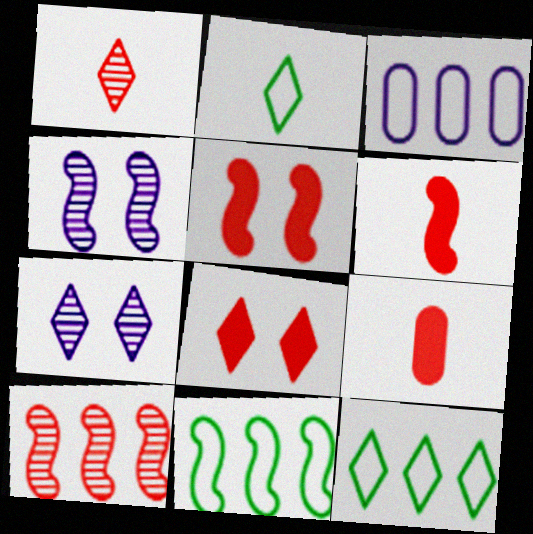[[4, 6, 11], 
[4, 9, 12], 
[7, 9, 11]]